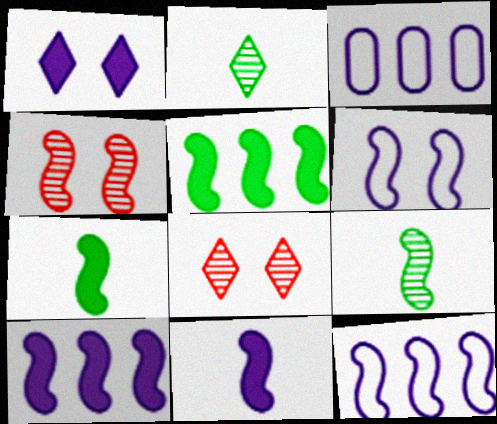[[3, 7, 8], 
[4, 7, 12]]